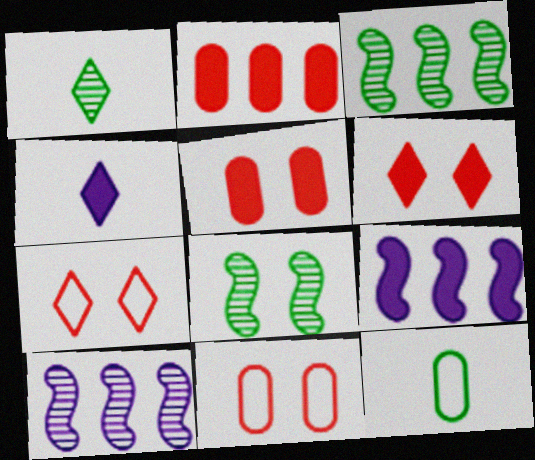[[1, 9, 11], 
[3, 4, 11], 
[6, 10, 12]]